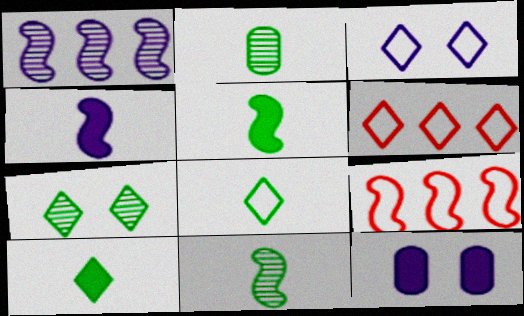[[2, 5, 8], 
[3, 6, 8], 
[6, 11, 12]]